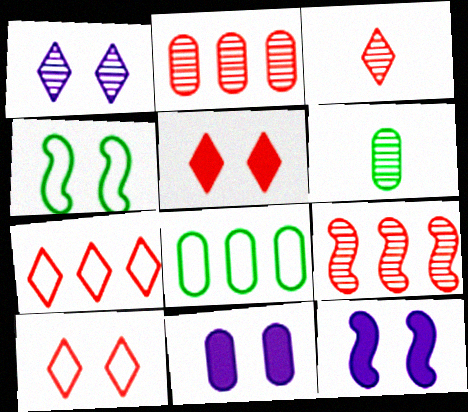[[1, 6, 9], 
[3, 5, 7], 
[3, 8, 12], 
[6, 7, 12]]